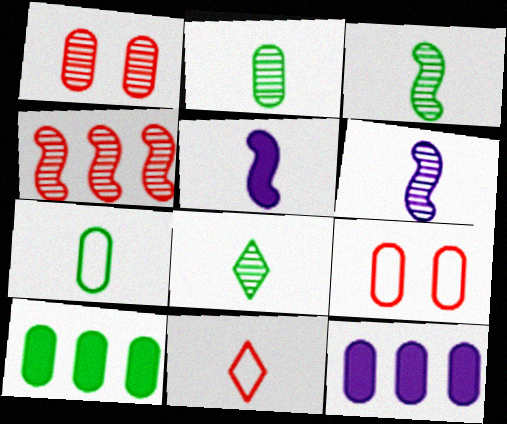[[1, 7, 12], 
[2, 3, 8], 
[2, 5, 11], 
[2, 9, 12]]